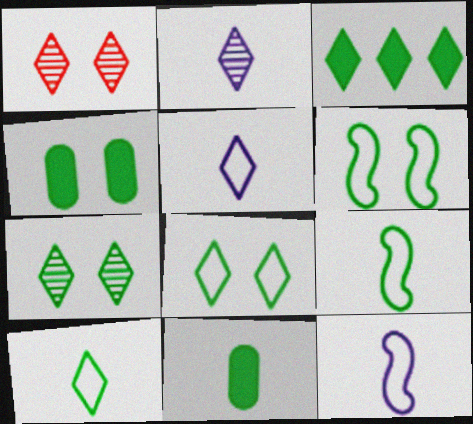[[1, 3, 5], 
[3, 7, 10], 
[4, 6, 7]]